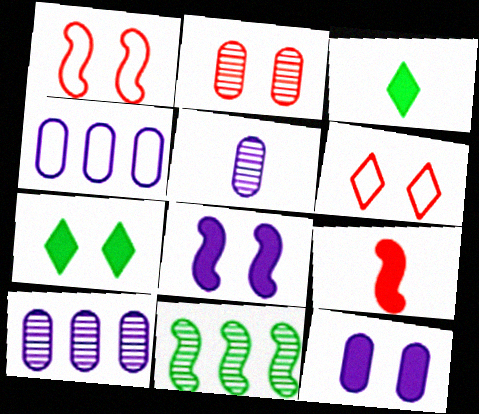[[1, 3, 10], 
[4, 5, 12]]